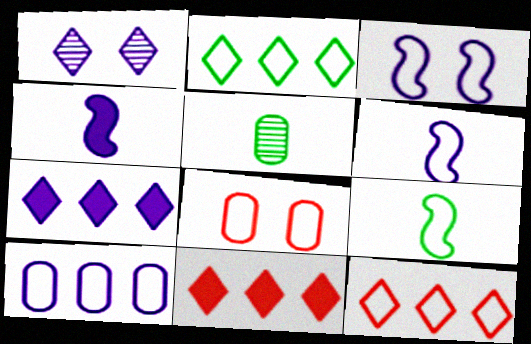[[1, 4, 10], 
[2, 6, 8], 
[3, 5, 11]]